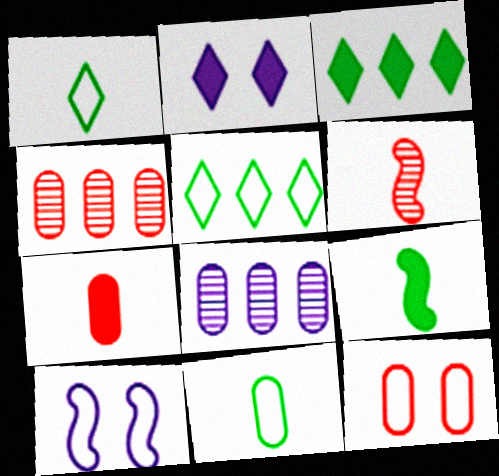[[4, 7, 12]]